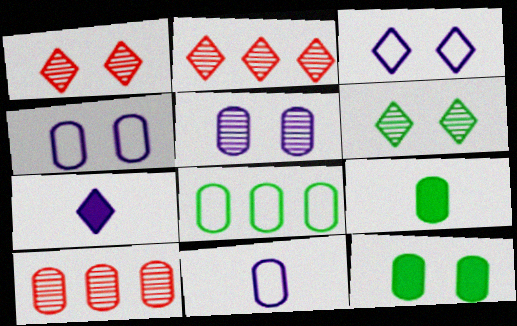[[4, 9, 10], 
[10, 11, 12]]